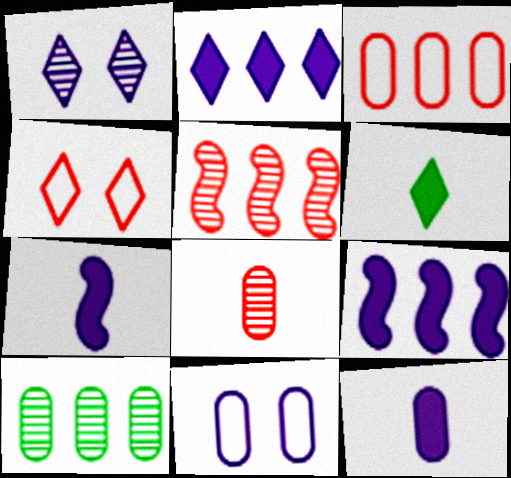[[4, 7, 10], 
[5, 6, 11]]